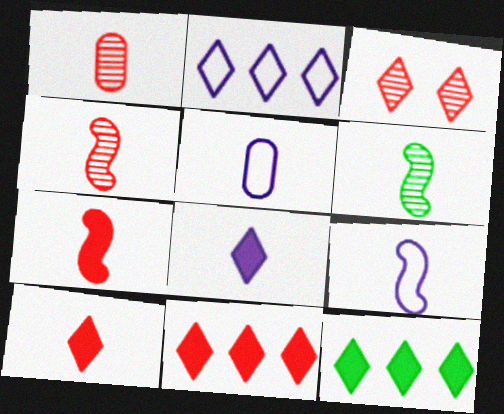[[5, 6, 10], 
[6, 7, 9]]